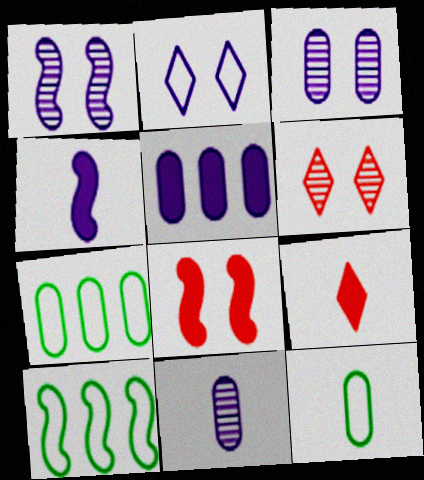[[1, 7, 9], 
[3, 9, 10], 
[4, 6, 7]]